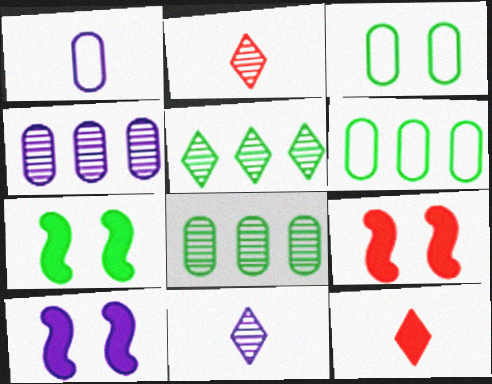[[1, 5, 9], 
[2, 6, 10], 
[6, 9, 11], 
[7, 9, 10]]